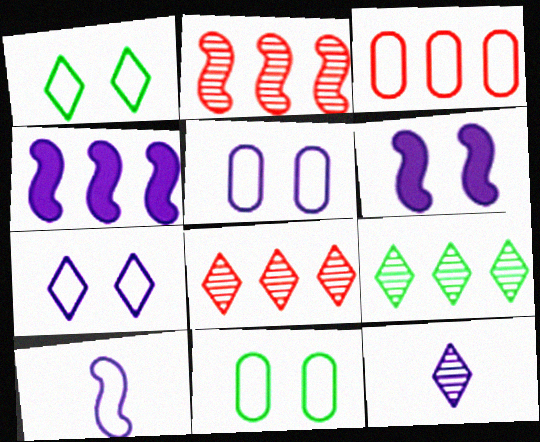[[1, 3, 10], 
[3, 4, 9], 
[4, 5, 12]]